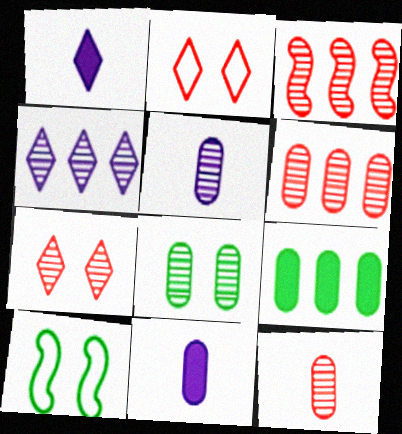[[1, 6, 10], 
[3, 7, 12], 
[5, 6, 8]]